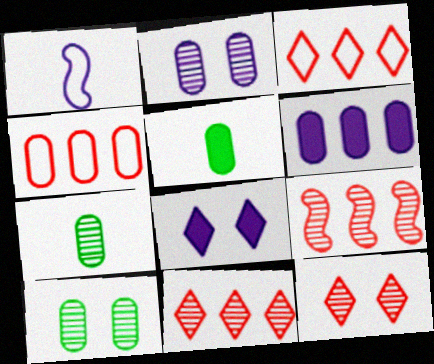[[2, 4, 5]]